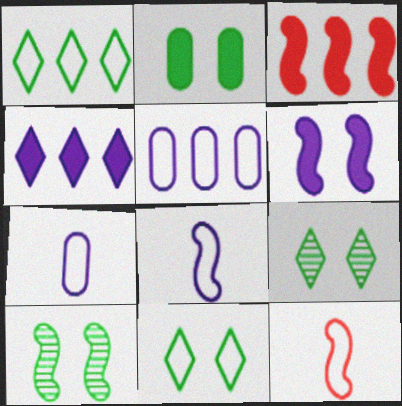[[2, 10, 11], 
[3, 7, 9], 
[3, 8, 10], 
[5, 11, 12]]